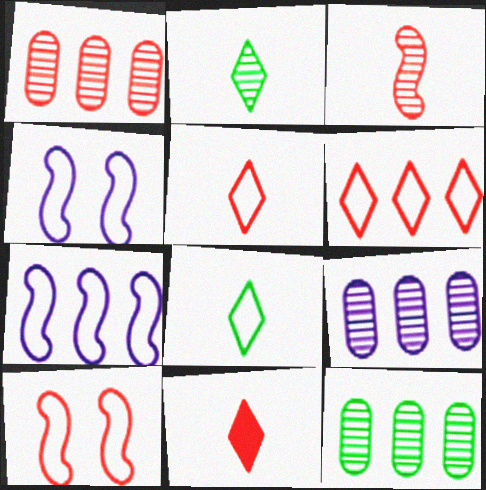[[1, 9, 12], 
[1, 10, 11], 
[4, 11, 12]]